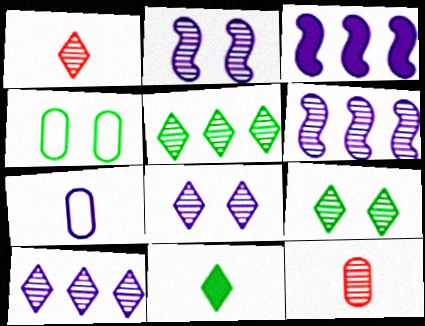[[1, 3, 4], 
[1, 5, 8], 
[1, 9, 10], 
[2, 5, 12], 
[3, 7, 8], 
[6, 9, 12]]